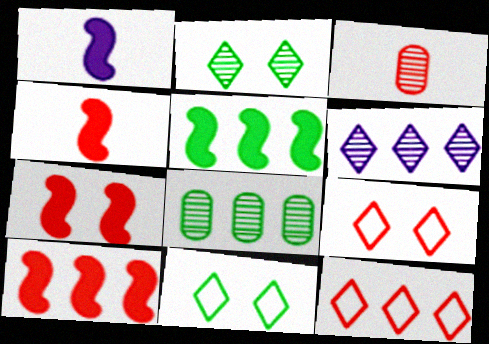[[1, 5, 7], 
[1, 8, 9], 
[3, 7, 12], 
[3, 9, 10], 
[4, 7, 10]]